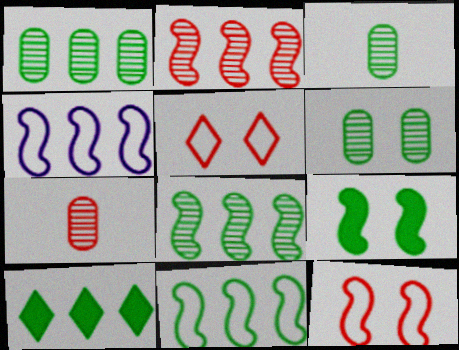[[1, 3, 6], 
[1, 10, 11]]